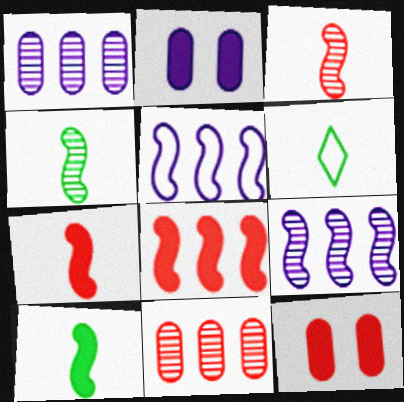[[6, 9, 12]]